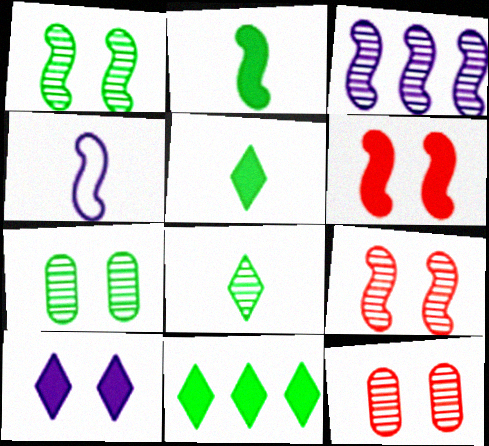[[3, 8, 12], 
[4, 11, 12]]